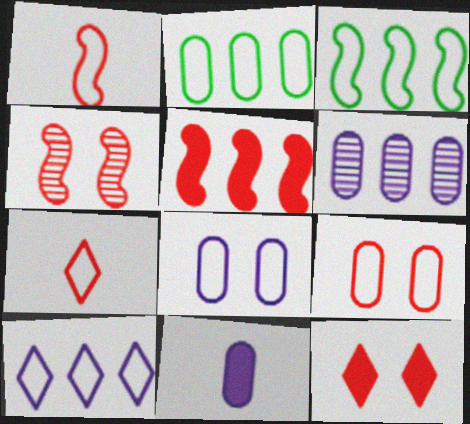[[1, 4, 5], 
[3, 7, 8], 
[4, 9, 12], 
[6, 8, 11]]